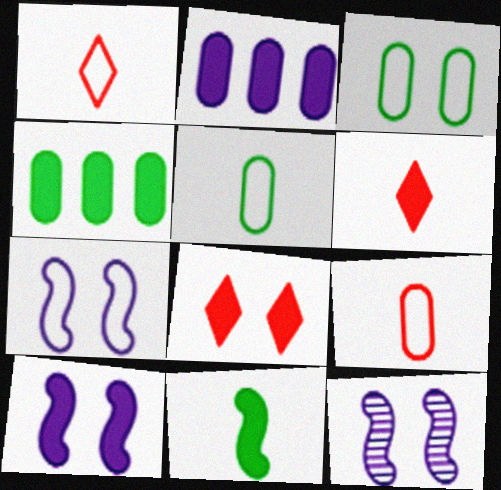[[1, 4, 12], 
[2, 8, 11], 
[3, 8, 12], 
[4, 6, 10], 
[7, 10, 12]]